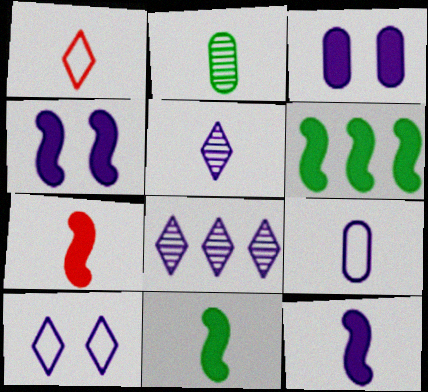[[1, 2, 12], 
[4, 6, 7], 
[4, 8, 9], 
[5, 9, 12], 
[7, 11, 12]]